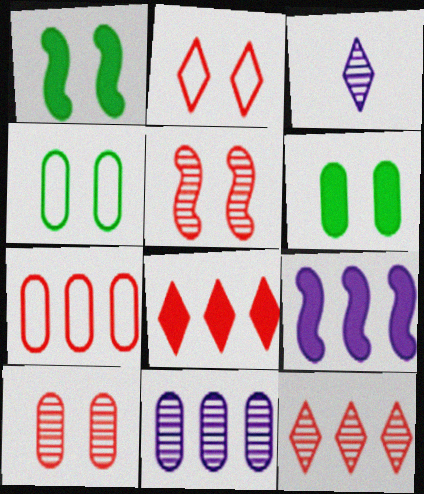[[1, 3, 7]]